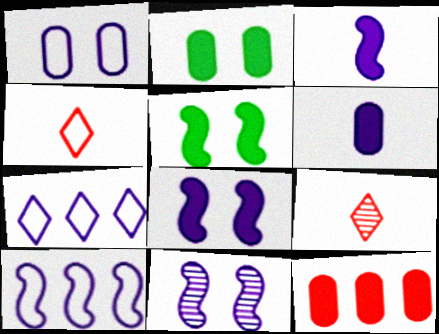[[2, 6, 12], 
[2, 9, 10], 
[3, 10, 11], 
[6, 7, 11]]